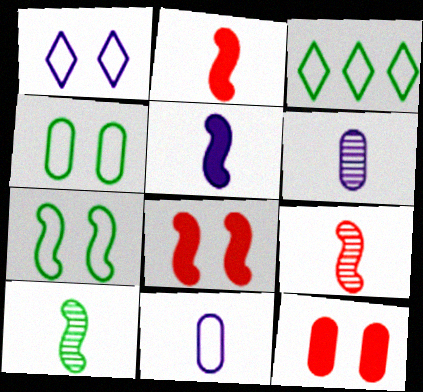[[3, 6, 8]]